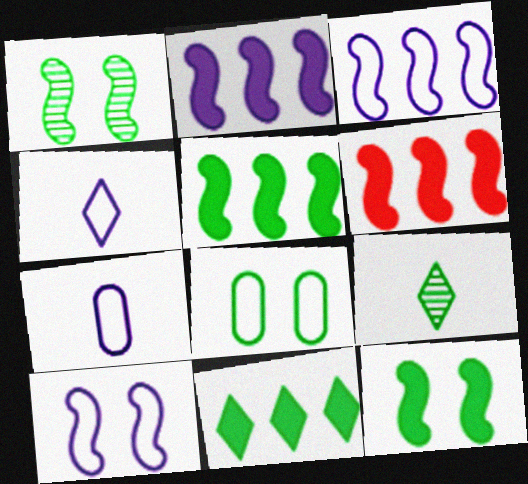[[2, 5, 6], 
[5, 8, 9]]